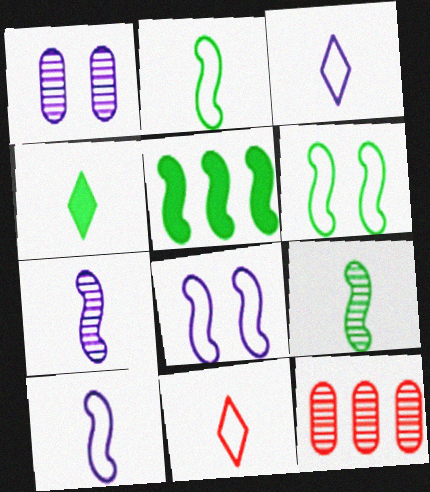[[1, 5, 11], 
[4, 8, 12], 
[5, 6, 9]]